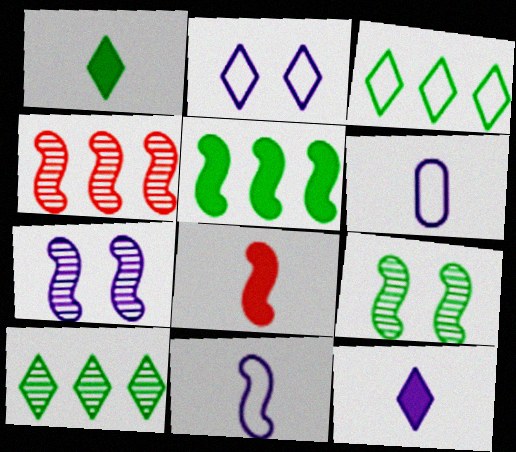[]